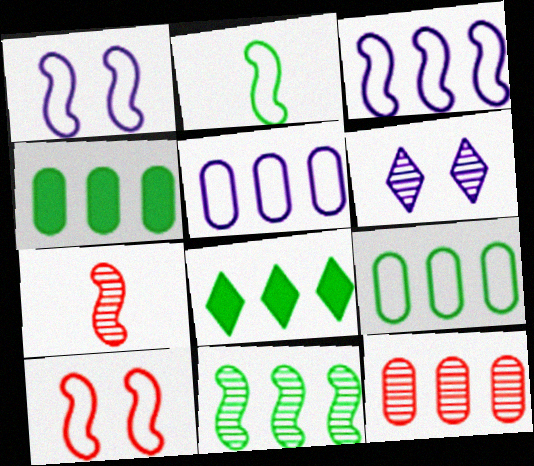[[2, 3, 10], 
[3, 8, 12], 
[4, 5, 12], 
[8, 9, 11]]